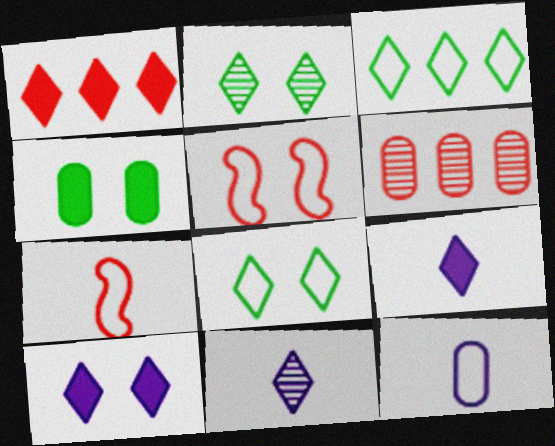[[1, 8, 11], 
[3, 5, 12], 
[4, 6, 12]]